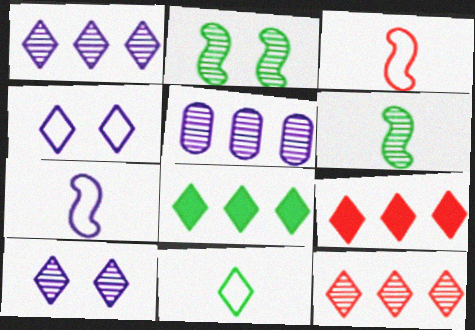[[9, 10, 11]]